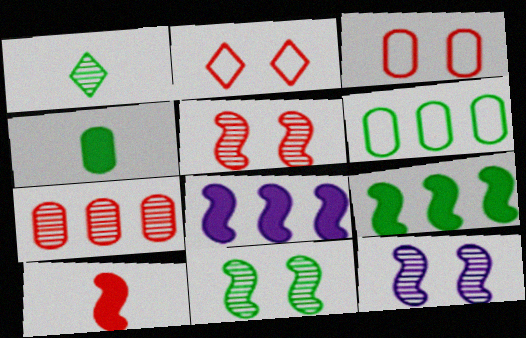[[1, 3, 8], 
[1, 7, 12], 
[2, 7, 10], 
[5, 11, 12]]